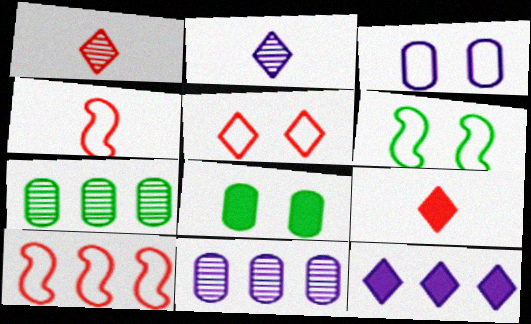[[2, 8, 10], 
[3, 5, 6], 
[6, 9, 11], 
[7, 10, 12]]